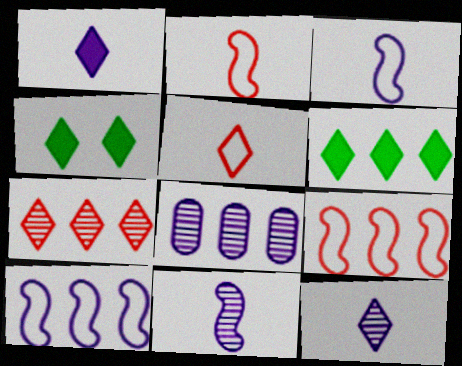[[2, 4, 8], 
[6, 8, 9]]